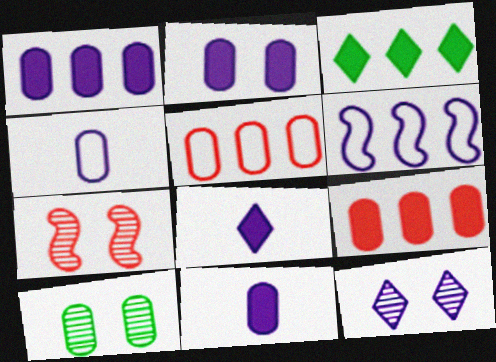[[1, 2, 11], 
[3, 4, 7], 
[4, 9, 10], 
[5, 10, 11], 
[6, 11, 12], 
[7, 10, 12]]